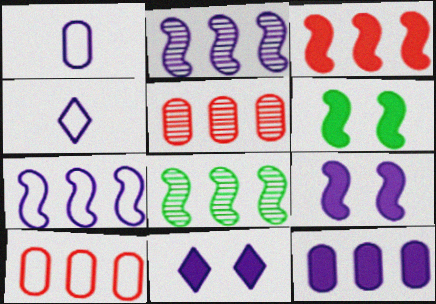[[1, 2, 11], 
[3, 7, 8], 
[4, 5, 6]]